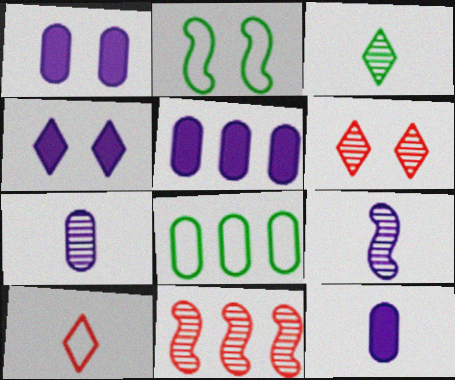[[1, 2, 6], 
[1, 5, 12]]